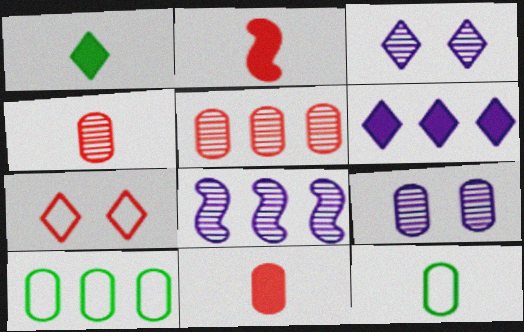[[2, 3, 10], 
[2, 5, 7], 
[9, 10, 11]]